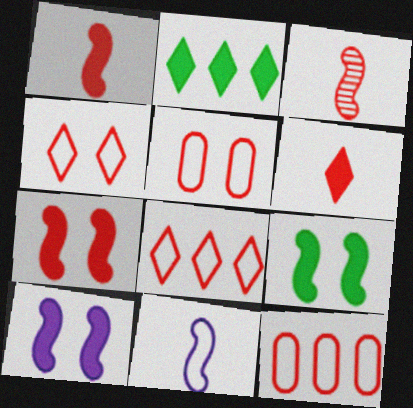[[7, 9, 10]]